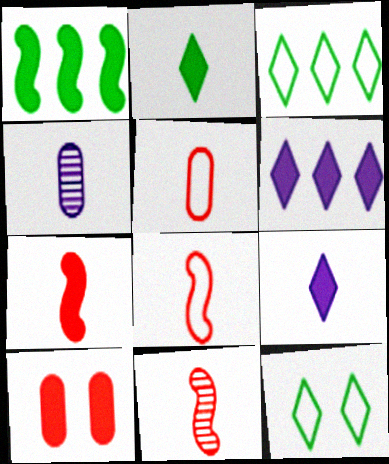[[1, 9, 10], 
[2, 4, 8], 
[7, 8, 11]]